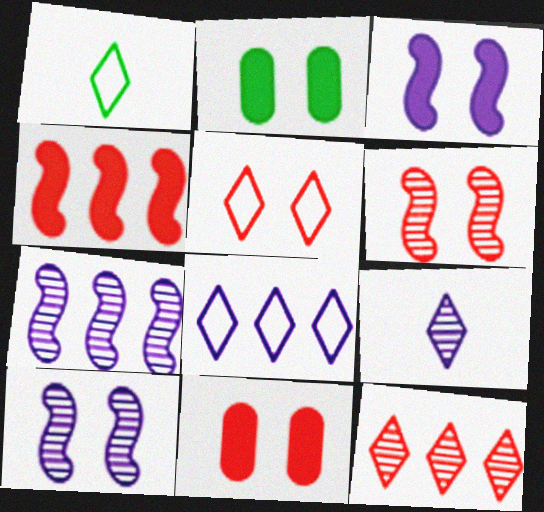[[1, 5, 8], 
[1, 7, 11], 
[2, 5, 10], 
[5, 6, 11]]